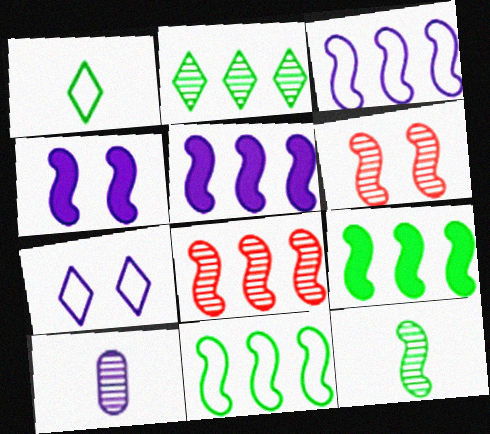[[2, 6, 10], 
[3, 8, 9], 
[5, 7, 10], 
[5, 8, 11]]